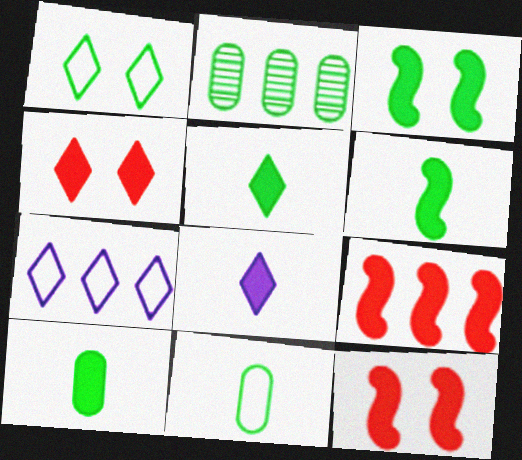[[1, 2, 6], 
[2, 7, 9], 
[5, 6, 10]]